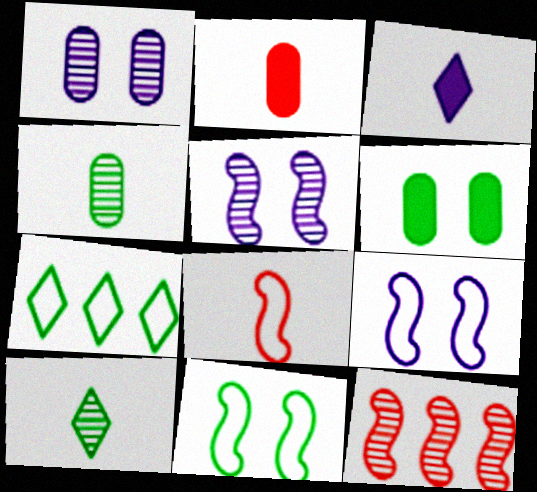[[1, 10, 12], 
[2, 5, 7], 
[3, 4, 8]]